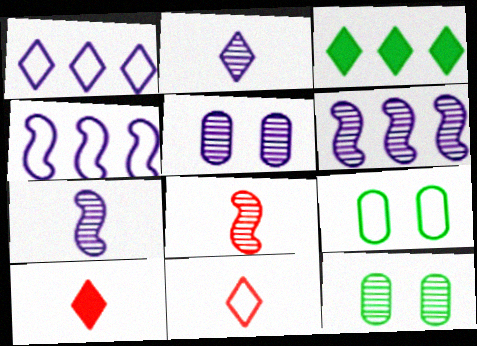[[2, 5, 6], 
[4, 9, 11], 
[4, 10, 12], 
[6, 9, 10]]